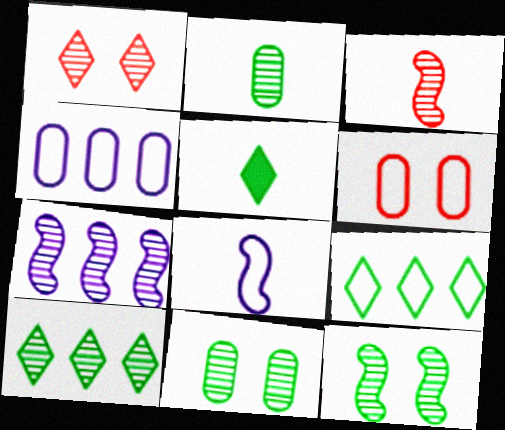[[1, 2, 7], 
[2, 10, 12], 
[3, 7, 12], 
[5, 6, 7], 
[6, 8, 9]]